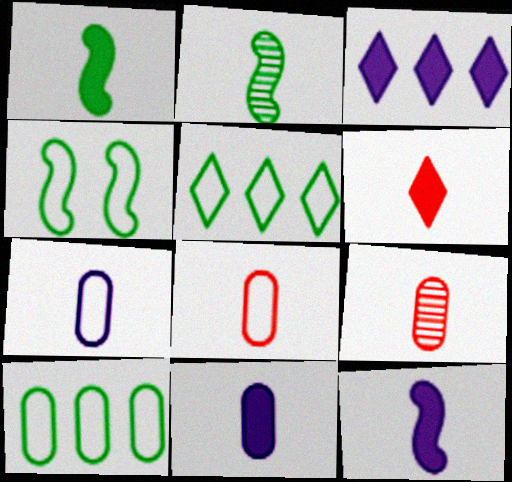[[1, 6, 11], 
[2, 6, 7], 
[3, 4, 9]]